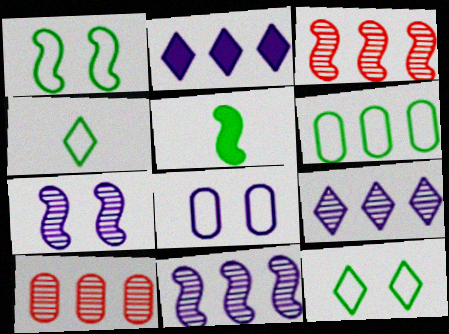[[1, 4, 6], 
[2, 3, 6]]